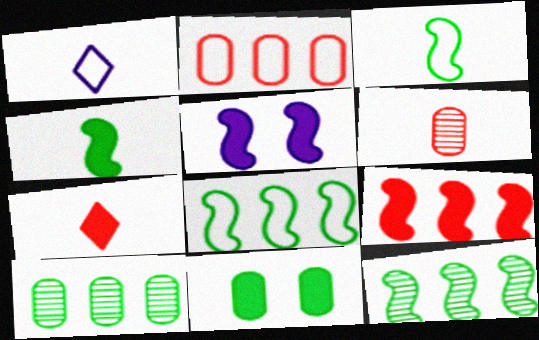[[1, 4, 6], 
[4, 5, 9]]